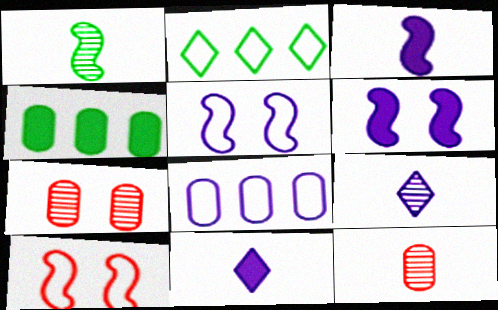[[1, 9, 12], 
[2, 3, 7], 
[2, 6, 12], 
[4, 9, 10], 
[6, 8, 9]]